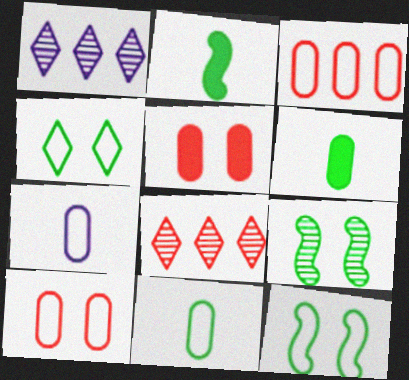[[1, 2, 10]]